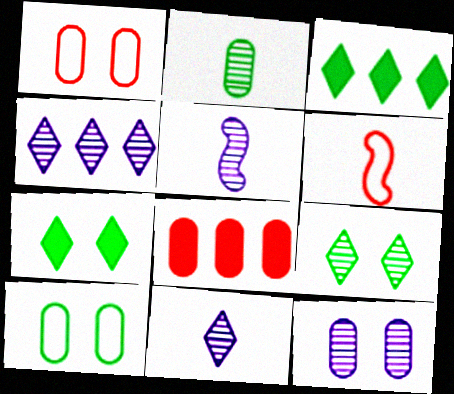[[1, 3, 5], 
[3, 6, 12], 
[4, 5, 12]]